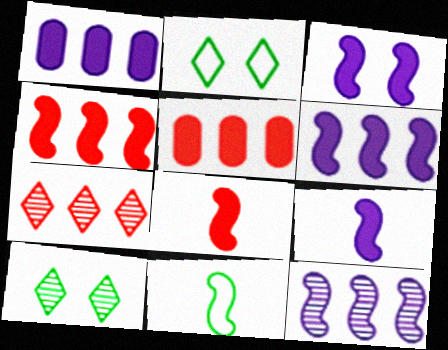[[3, 6, 9]]